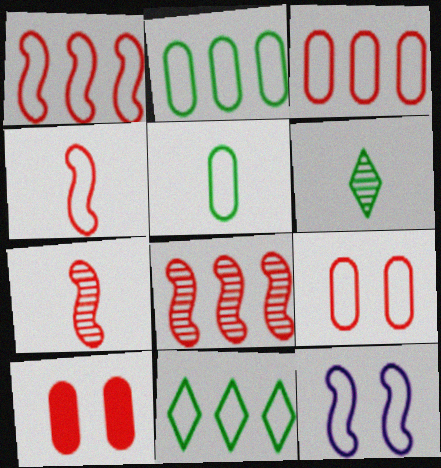[]